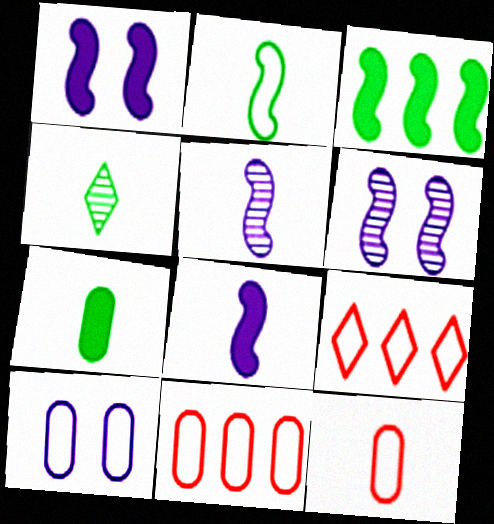[[1, 4, 11], 
[2, 4, 7], 
[2, 9, 10], 
[4, 8, 12], 
[6, 7, 9]]